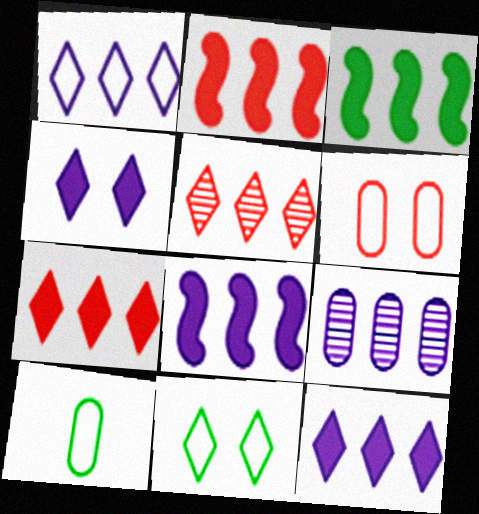[[1, 8, 9], 
[2, 3, 8]]